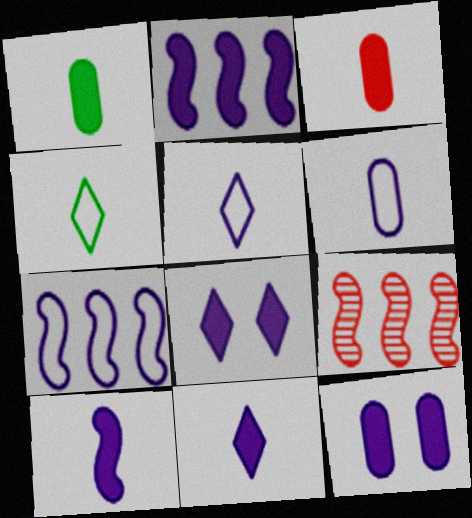[[2, 11, 12], 
[4, 9, 12]]